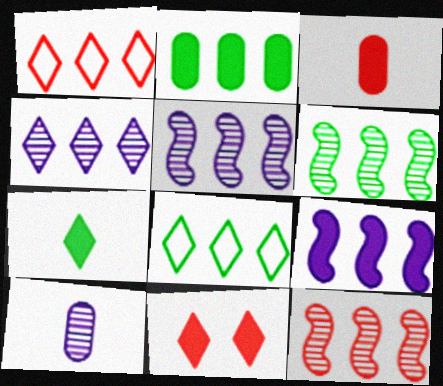[[1, 2, 5], 
[2, 6, 8], 
[5, 6, 12]]